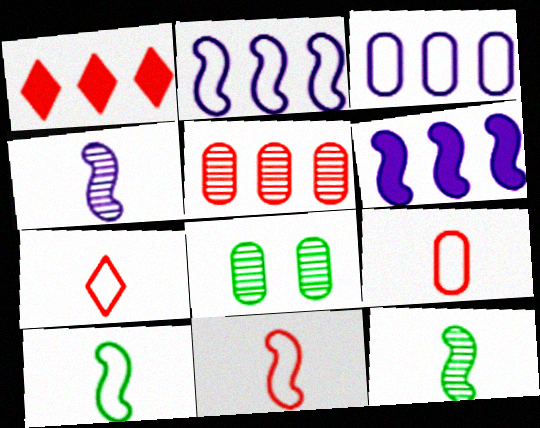[[6, 7, 8], 
[7, 9, 11]]